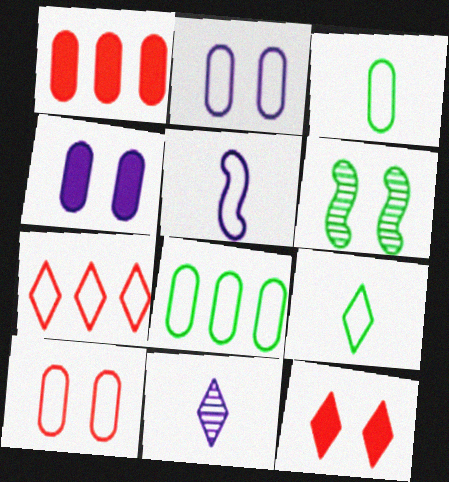[[2, 6, 12]]